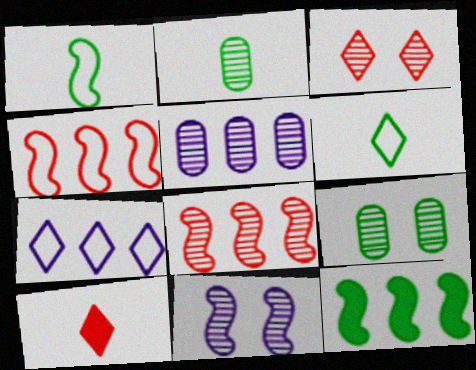[[3, 9, 11], 
[6, 9, 12]]